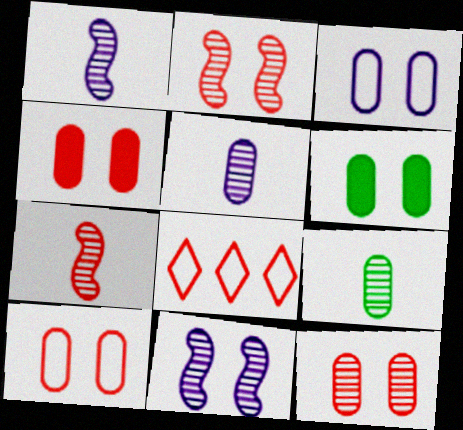[[1, 6, 8], 
[3, 6, 12], 
[4, 7, 8], 
[4, 10, 12]]